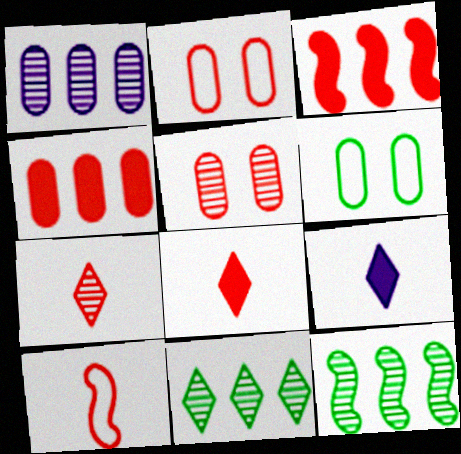[[2, 3, 7], 
[2, 9, 12]]